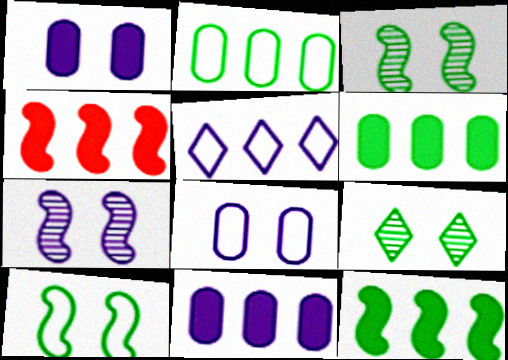[]